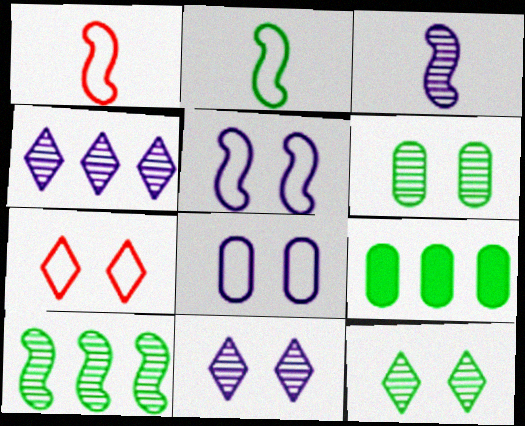[[1, 9, 11], 
[2, 9, 12], 
[3, 7, 9]]